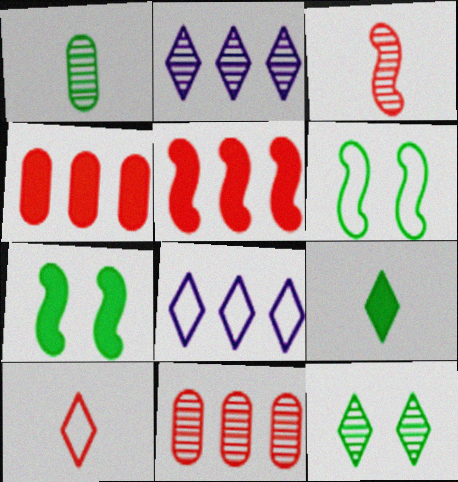[]